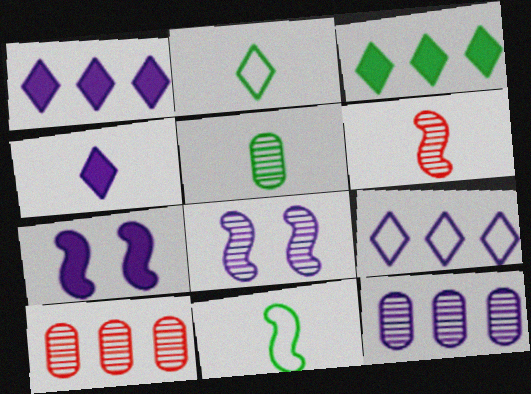[[2, 7, 10]]